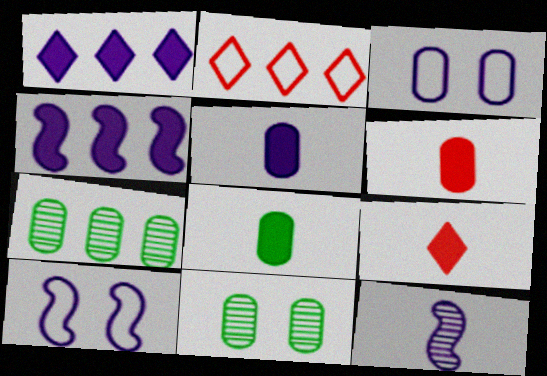[[1, 3, 12], 
[2, 4, 7], 
[3, 6, 7], 
[4, 10, 12], 
[5, 6, 8], 
[7, 9, 10]]